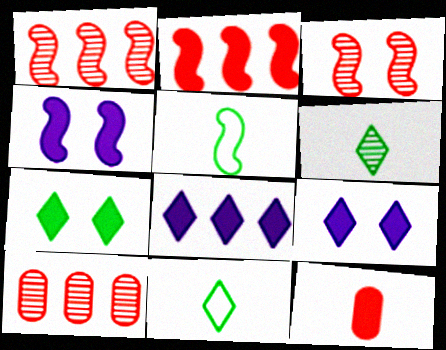[[1, 4, 5], 
[4, 10, 11], 
[5, 9, 10]]